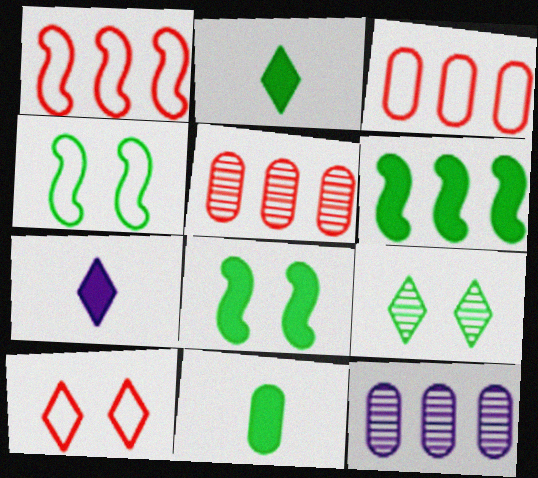[[4, 5, 7]]